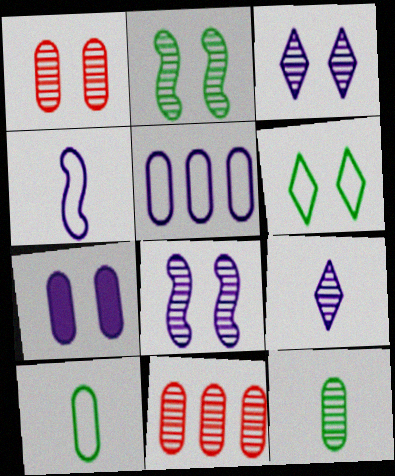[[1, 2, 3], 
[2, 9, 11], 
[7, 10, 11]]